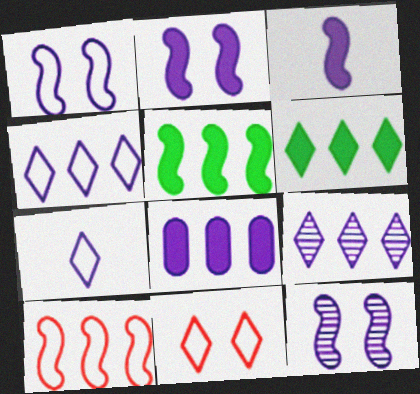[[1, 2, 12], 
[7, 8, 12]]